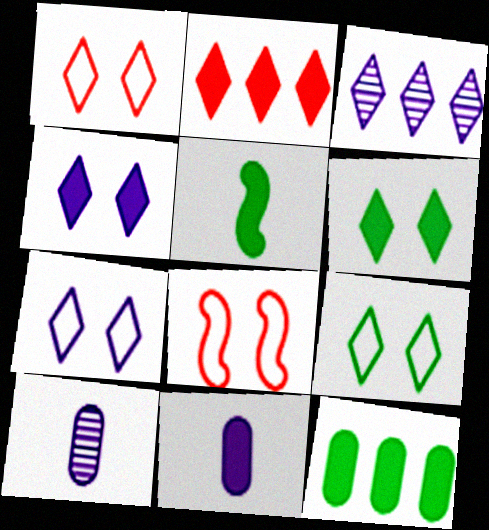[[1, 7, 9], 
[5, 6, 12]]